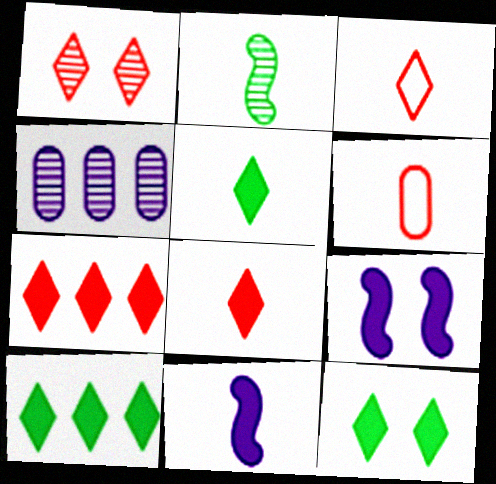[[1, 2, 4], 
[1, 3, 7], 
[5, 10, 12]]